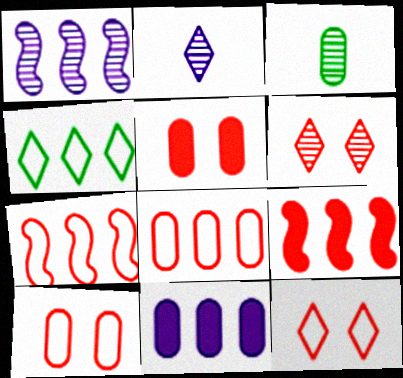[[1, 3, 6], 
[3, 10, 11]]